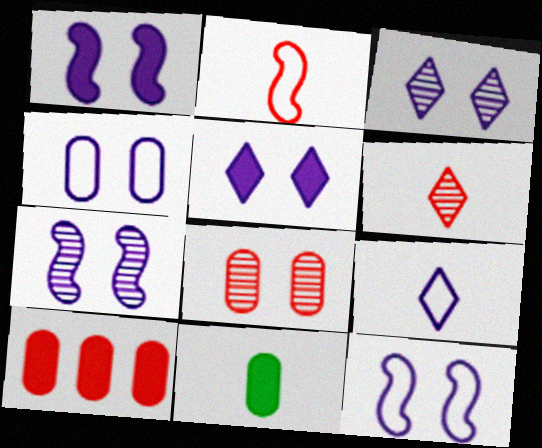[[1, 3, 4], 
[1, 7, 12], 
[4, 5, 7]]